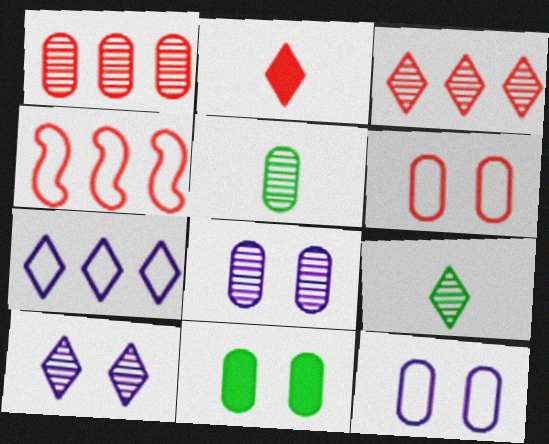[[1, 5, 8], 
[3, 9, 10], 
[6, 8, 11]]